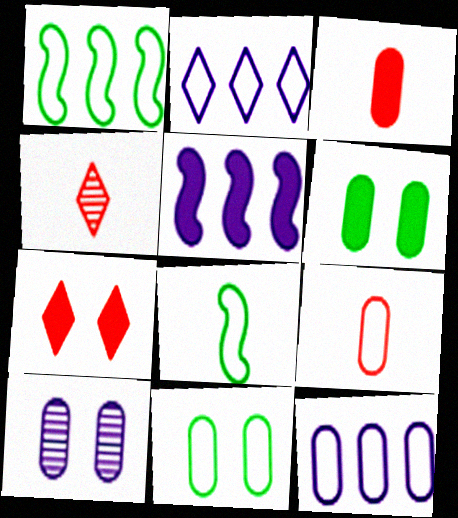[[4, 5, 11], 
[9, 11, 12]]